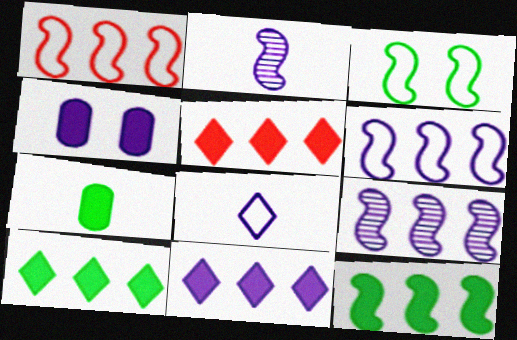[[1, 9, 12], 
[4, 8, 9], 
[5, 10, 11]]